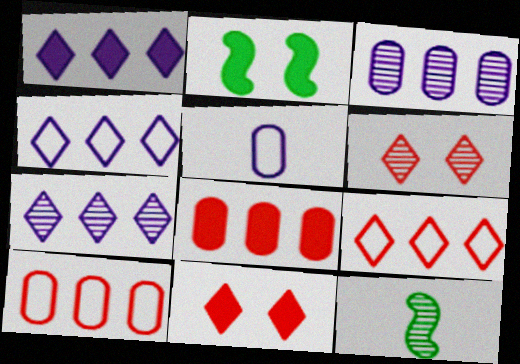[[1, 4, 7], 
[3, 6, 12]]